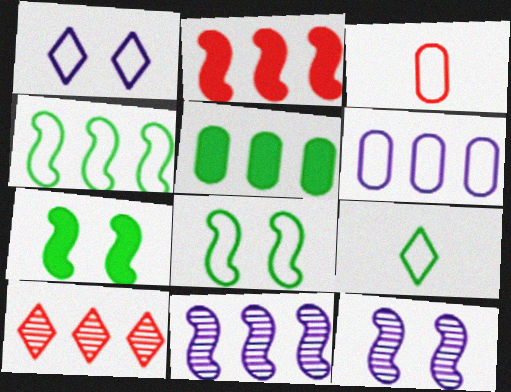[[1, 3, 4], 
[2, 4, 11]]